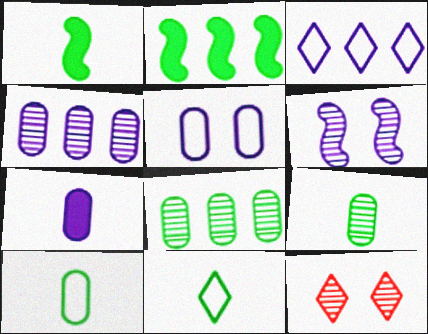[[1, 9, 11], 
[3, 6, 7], 
[4, 5, 7]]